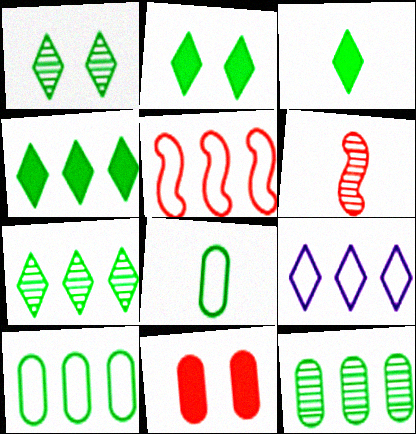[[2, 3, 4], 
[5, 9, 10]]